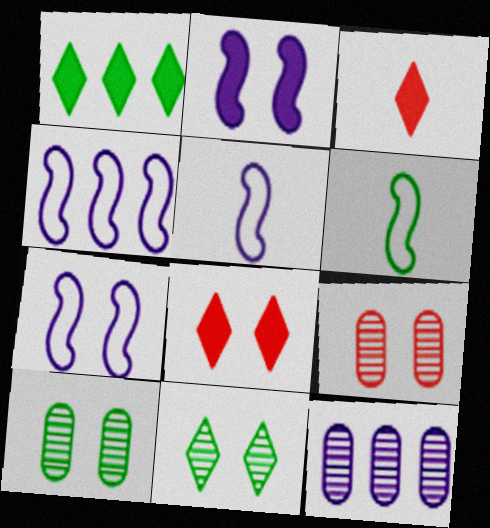[[1, 5, 9], 
[1, 6, 10], 
[3, 4, 10], 
[4, 5, 7], 
[6, 8, 12], 
[7, 8, 10]]